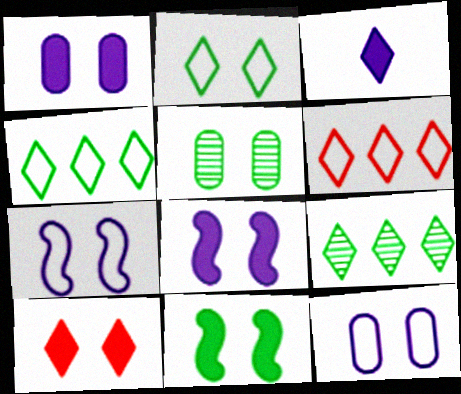[[1, 10, 11], 
[2, 5, 11], 
[5, 7, 10]]